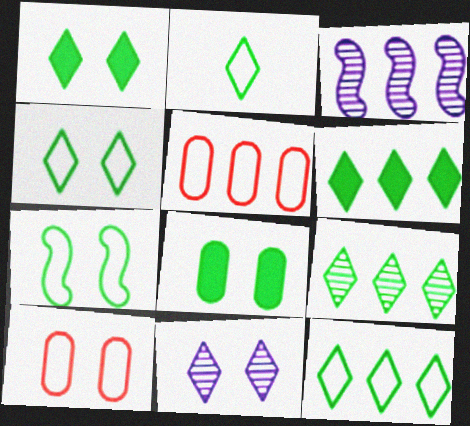[[1, 2, 9], 
[2, 4, 12], 
[3, 5, 6], 
[6, 9, 12]]